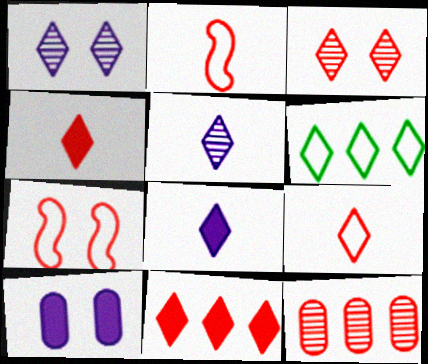[[1, 4, 6], 
[3, 6, 8], 
[3, 9, 11], 
[4, 7, 12]]